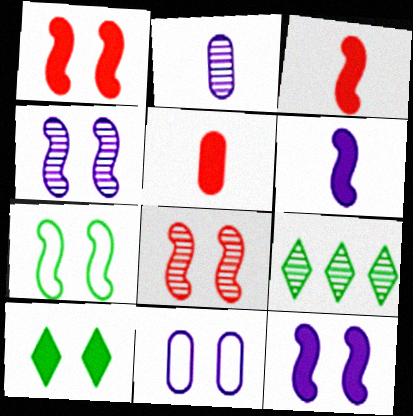[[1, 4, 7], 
[2, 8, 9], 
[3, 9, 11], 
[7, 8, 12], 
[8, 10, 11]]